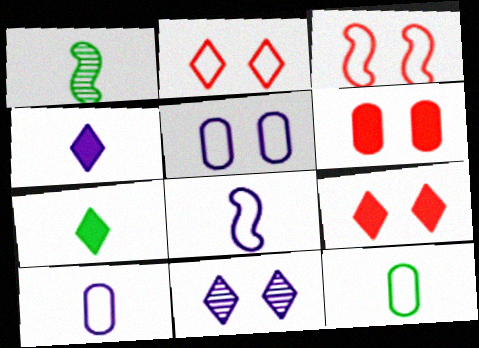[[1, 7, 12]]